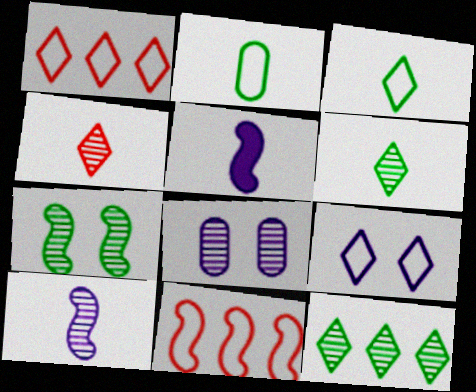[[1, 3, 9], 
[2, 4, 5], 
[2, 9, 11], 
[5, 7, 11]]